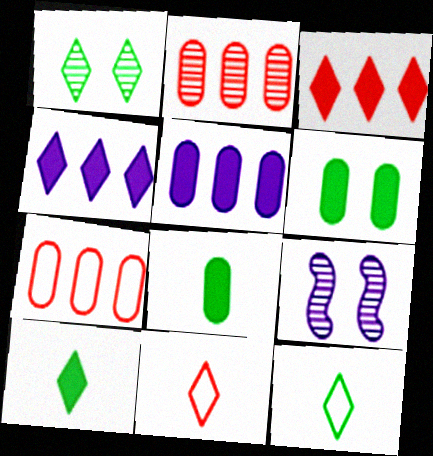[[1, 4, 11], 
[7, 9, 10]]